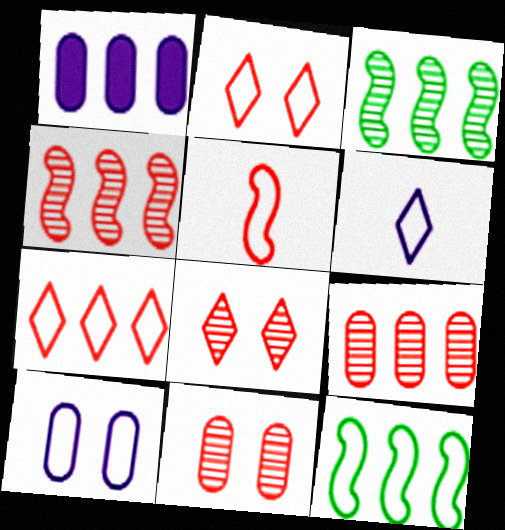[[1, 3, 7]]